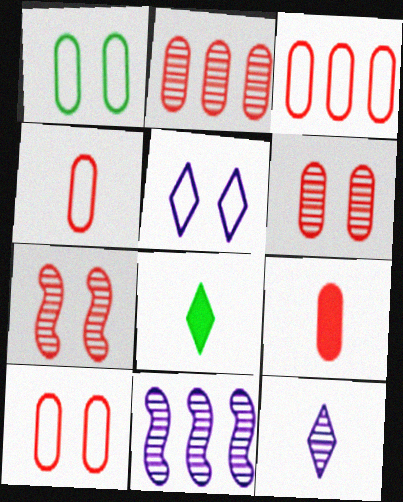[[2, 9, 10], 
[3, 4, 10], 
[3, 6, 9], 
[8, 10, 11]]